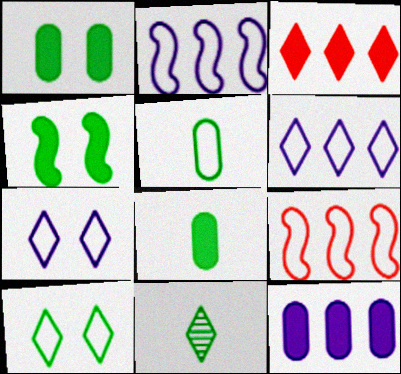[[3, 7, 11], 
[5, 7, 9]]